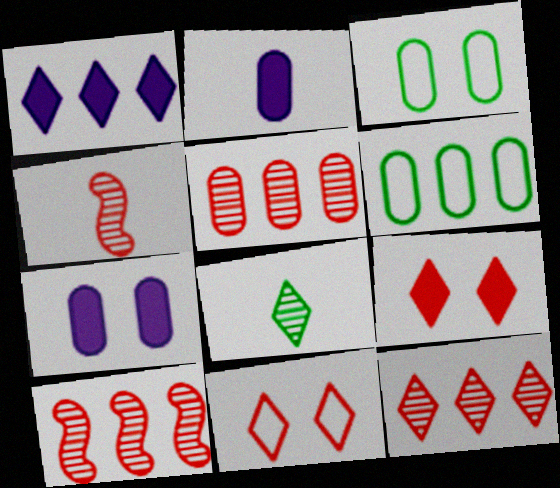[[1, 3, 4], 
[1, 6, 10], 
[1, 8, 11], 
[2, 3, 5], 
[5, 10, 12]]